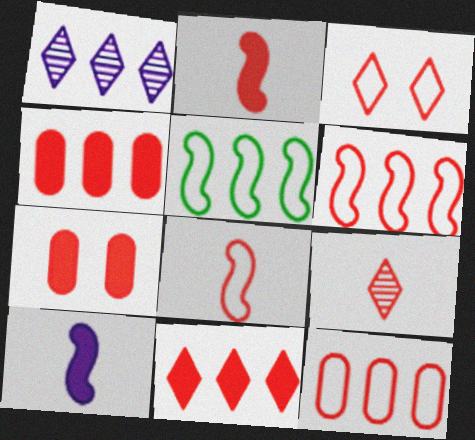[[1, 4, 5], 
[2, 7, 11], 
[3, 8, 12], 
[3, 9, 11], 
[6, 7, 9]]